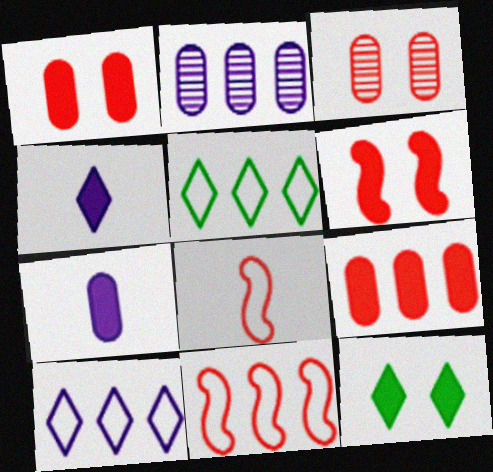[[2, 8, 12]]